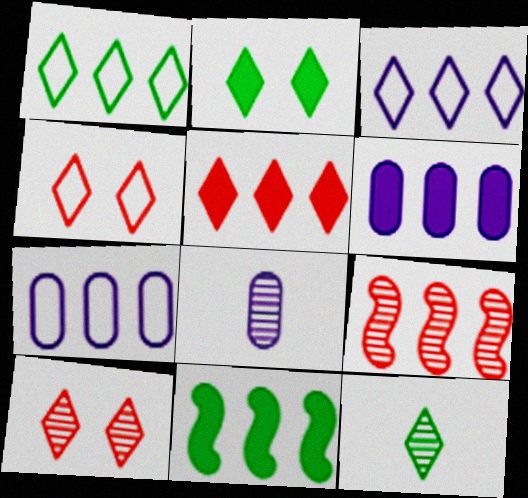[[1, 2, 12], 
[1, 6, 9], 
[4, 8, 11], 
[5, 6, 11]]